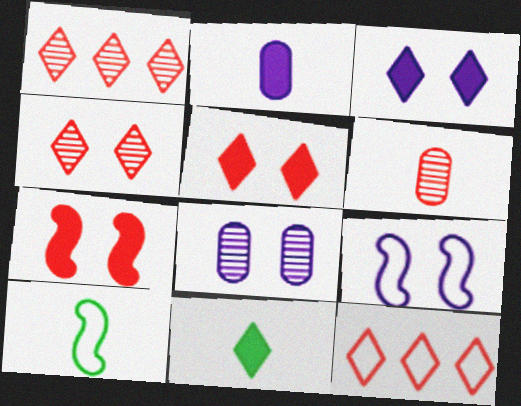[[3, 8, 9], 
[6, 7, 12]]